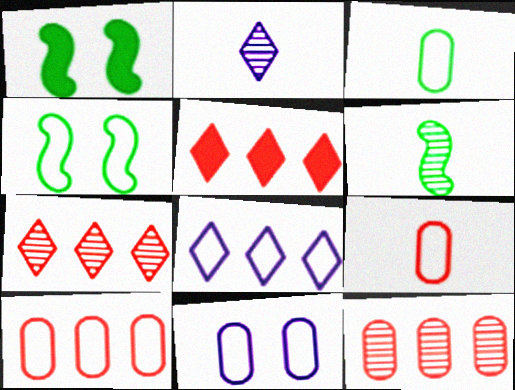[[1, 2, 10], 
[3, 10, 11], 
[4, 8, 9], 
[5, 6, 11]]